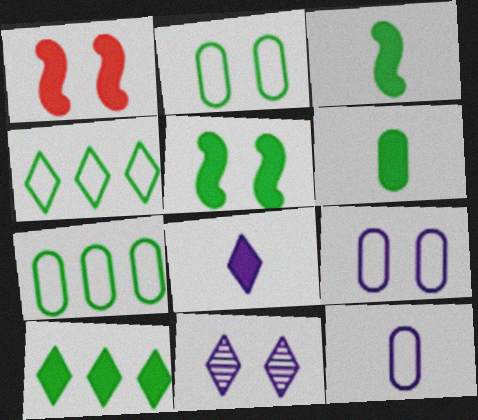[[1, 2, 11], 
[5, 6, 10]]